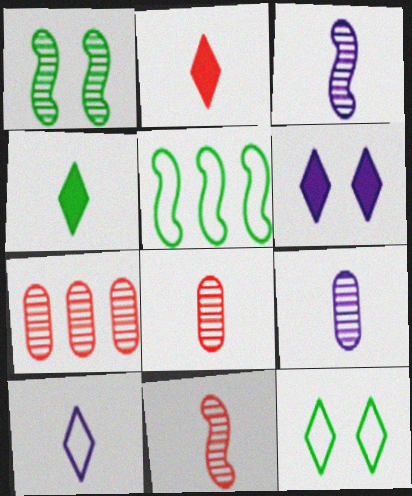[[5, 6, 8]]